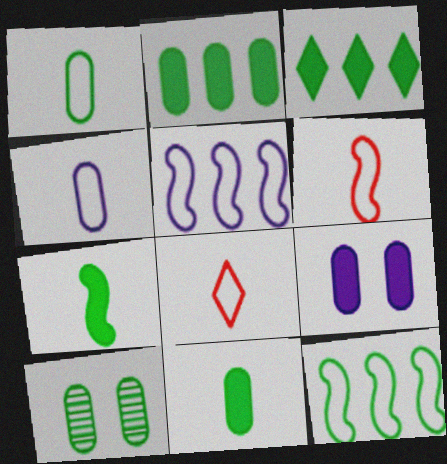[[1, 2, 10]]